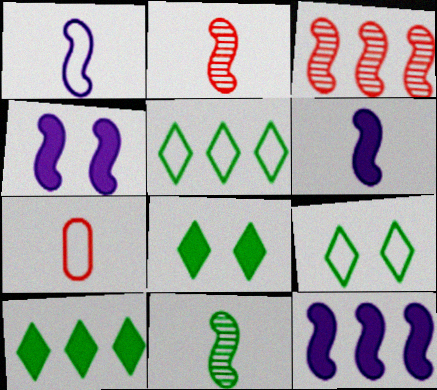[[4, 6, 12]]